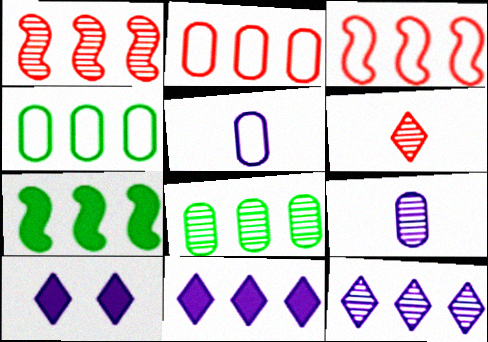[[1, 4, 11], 
[1, 8, 12], 
[2, 7, 12], 
[3, 8, 11]]